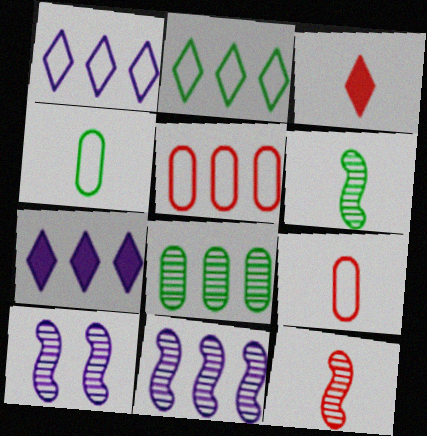[[3, 9, 12]]